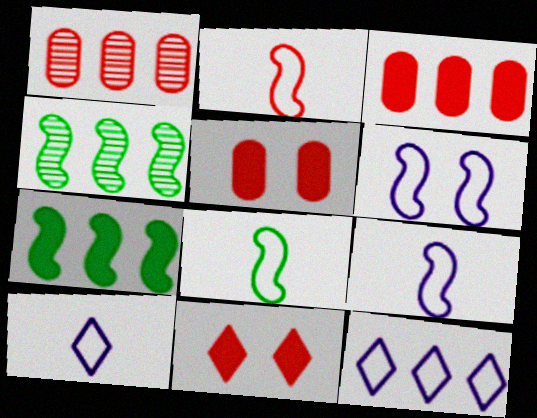[[1, 2, 11], 
[1, 7, 12], 
[2, 8, 9], 
[3, 4, 12], 
[4, 5, 10]]